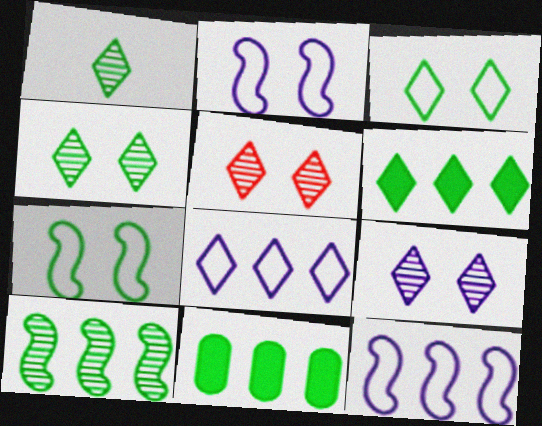[[1, 3, 6], 
[1, 7, 11], 
[4, 5, 9]]